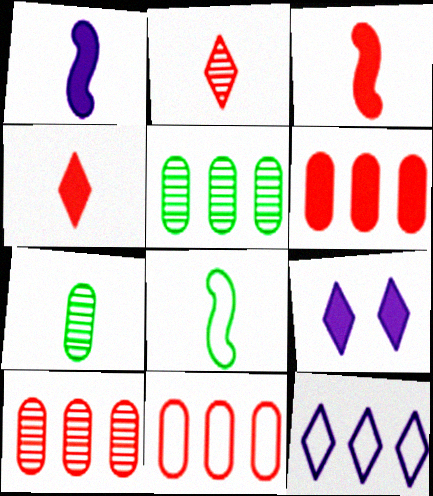[[6, 10, 11], 
[8, 9, 10]]